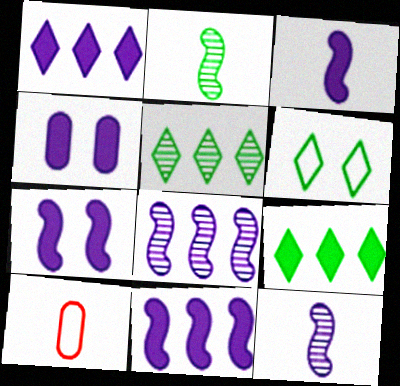[[1, 3, 4], 
[3, 7, 11], 
[5, 7, 10]]